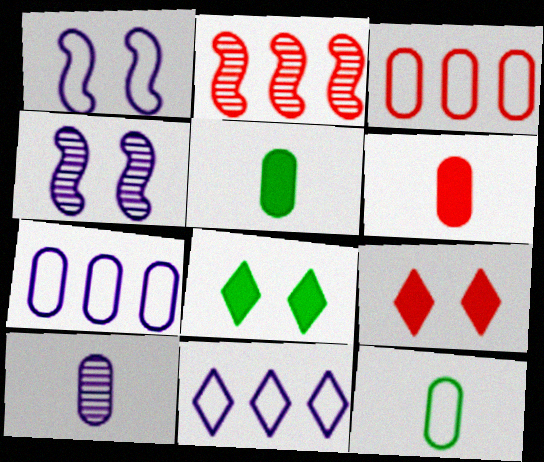[[6, 10, 12]]